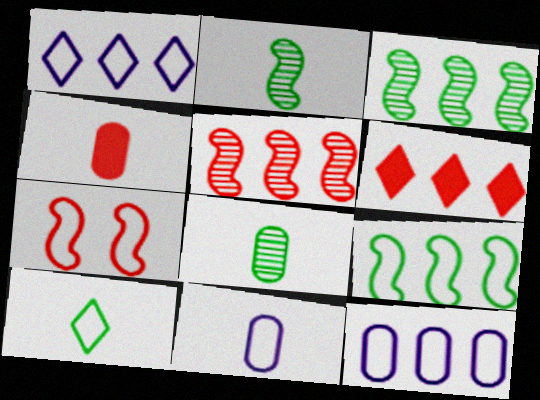[[3, 6, 12], 
[4, 8, 11], 
[7, 10, 12]]